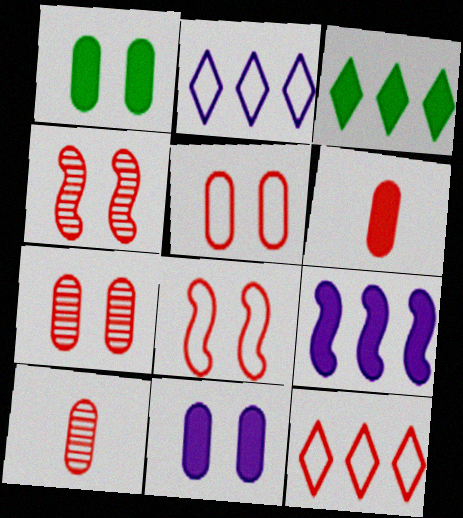[[4, 6, 12]]